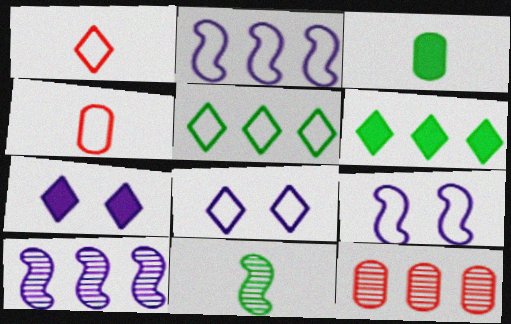[[1, 5, 8], 
[2, 6, 12], 
[4, 5, 9]]